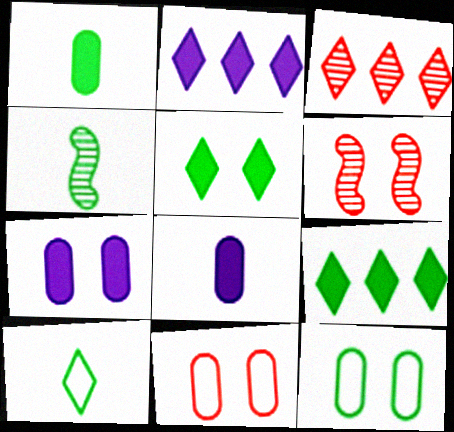[[1, 4, 10], 
[2, 4, 11], 
[4, 9, 12]]